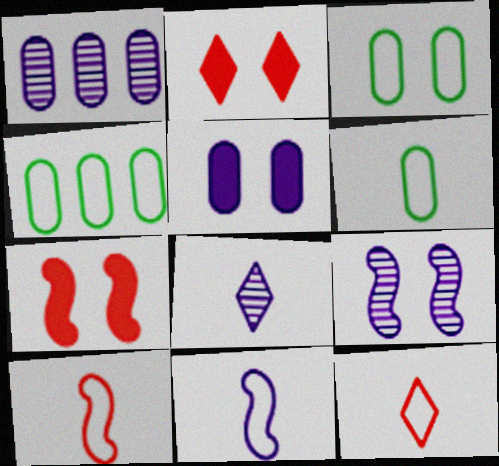[[1, 8, 9], 
[2, 3, 9], 
[3, 4, 6], 
[4, 7, 8], 
[6, 11, 12]]